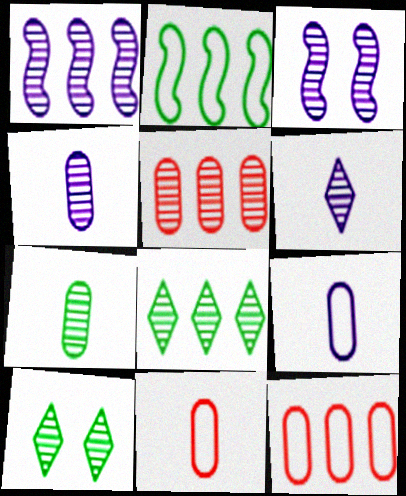[[1, 5, 8]]